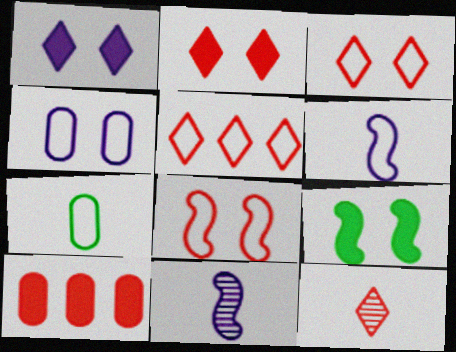[[2, 5, 12], 
[8, 10, 12]]